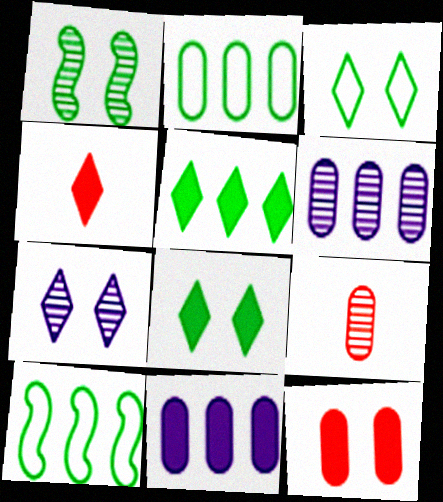[]